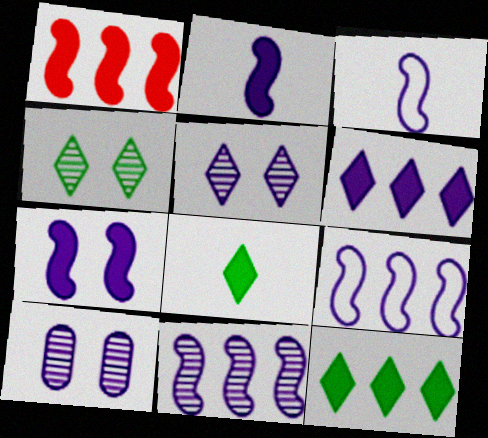[[3, 6, 10], 
[3, 7, 11]]